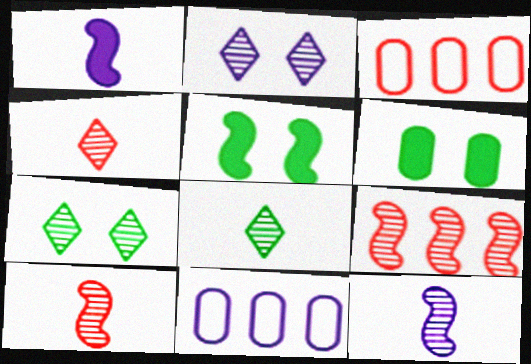[[1, 2, 11], 
[1, 3, 7], 
[4, 5, 11]]